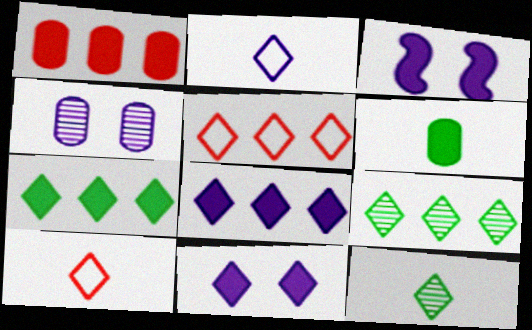[[5, 8, 9], 
[5, 11, 12], 
[9, 10, 11]]